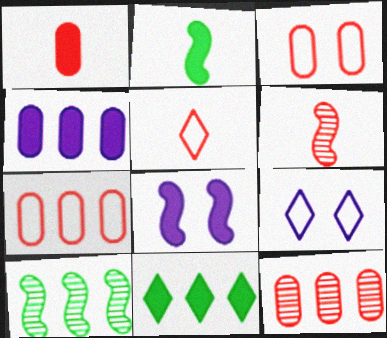[[1, 3, 12], 
[1, 5, 6], 
[1, 8, 11], 
[1, 9, 10], 
[2, 9, 12]]